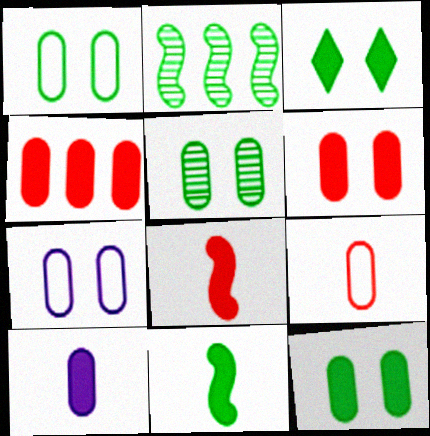[[1, 5, 12], 
[4, 10, 12], 
[5, 6, 7]]